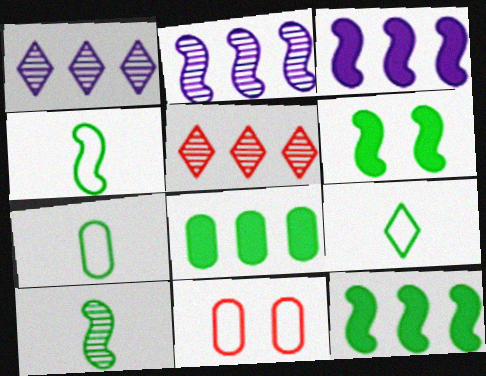[[4, 7, 9]]